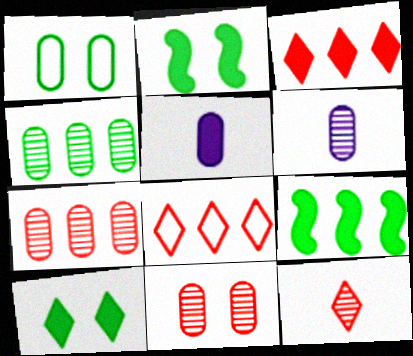[[1, 5, 7], 
[2, 3, 5], 
[2, 6, 8], 
[4, 6, 11]]